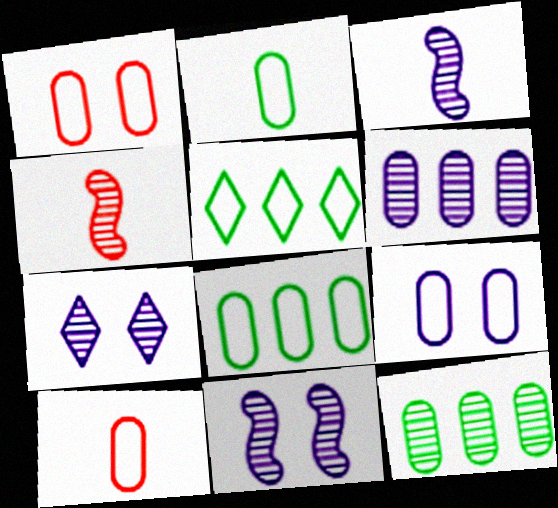[[3, 6, 7], 
[4, 7, 12], 
[8, 9, 10]]